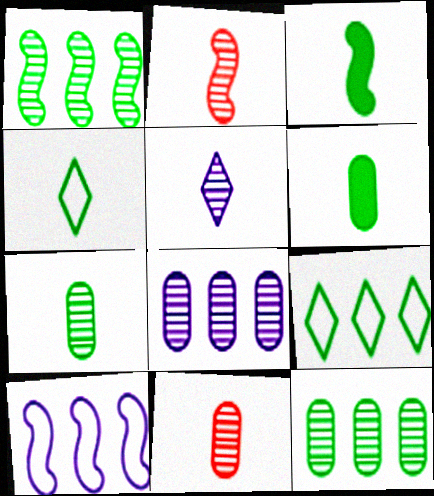[[2, 5, 7], 
[3, 4, 7]]